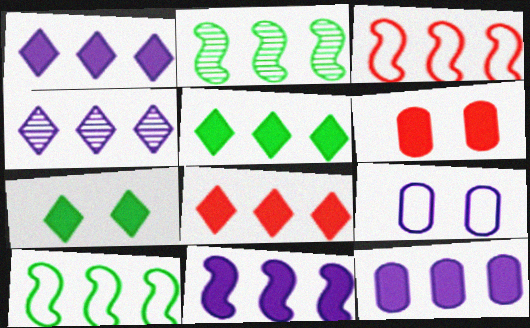[[1, 5, 8], 
[1, 11, 12], 
[2, 3, 11]]